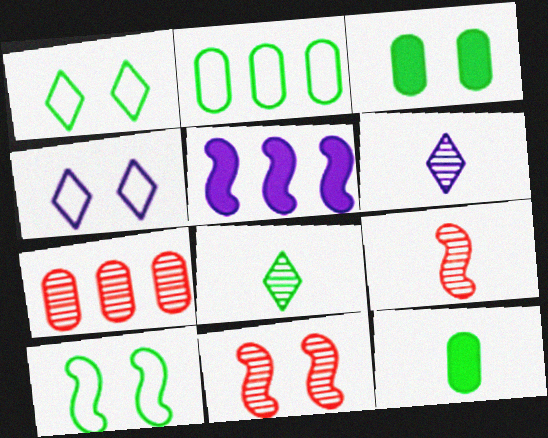[[3, 4, 11], 
[5, 9, 10]]